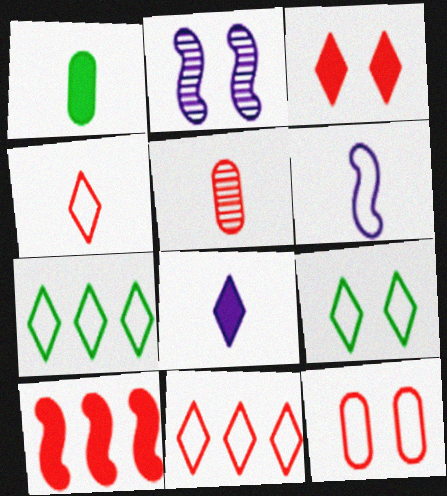[[1, 2, 11], 
[6, 7, 12]]